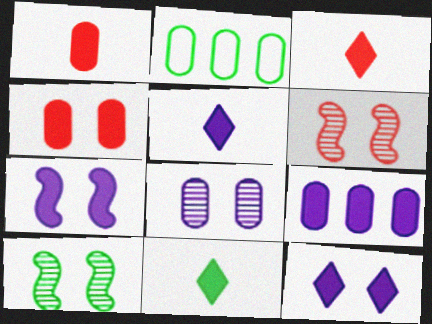[[1, 2, 8], 
[2, 5, 6], 
[2, 10, 11], 
[3, 5, 11], 
[5, 7, 9]]